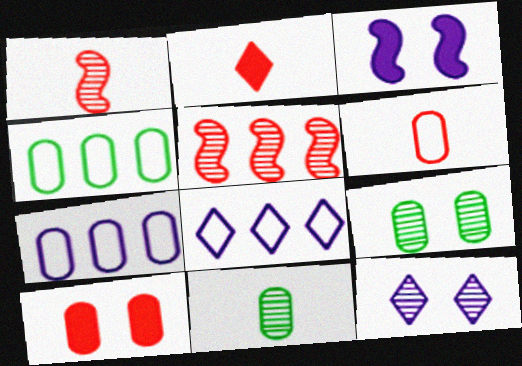[[1, 2, 6], 
[5, 11, 12], 
[7, 10, 11]]